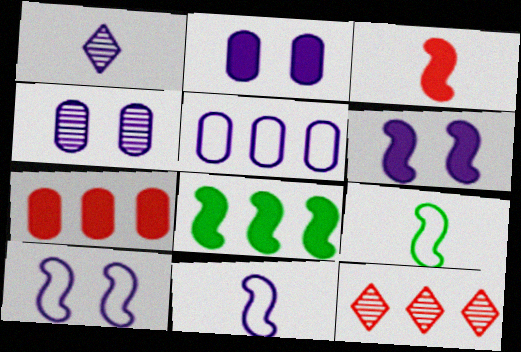[[1, 5, 6], 
[2, 9, 12], 
[3, 6, 8], 
[5, 8, 12]]